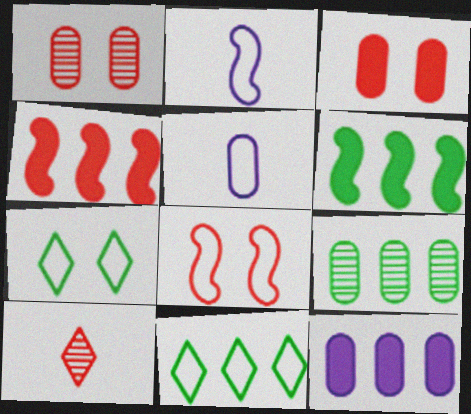[[3, 5, 9], 
[5, 8, 11], 
[6, 9, 11]]